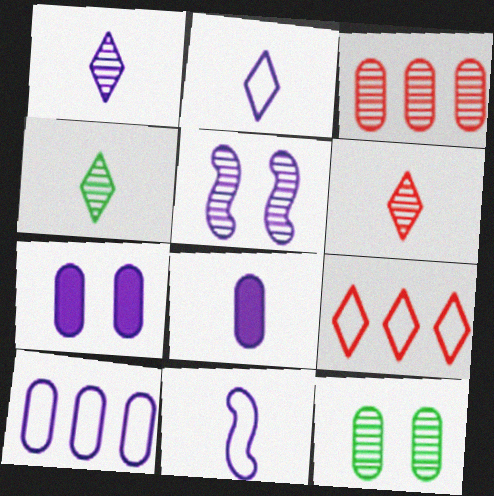[[1, 4, 6], 
[1, 8, 11], 
[3, 4, 5]]